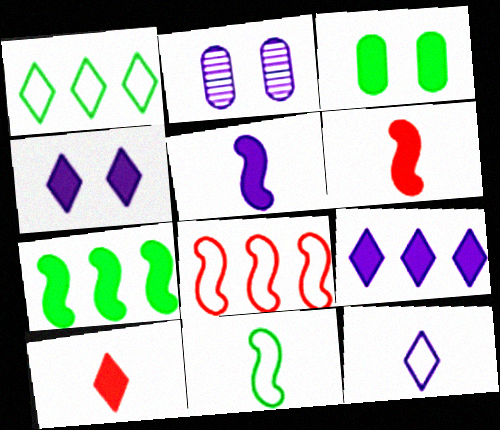[[1, 2, 6], 
[3, 6, 9]]